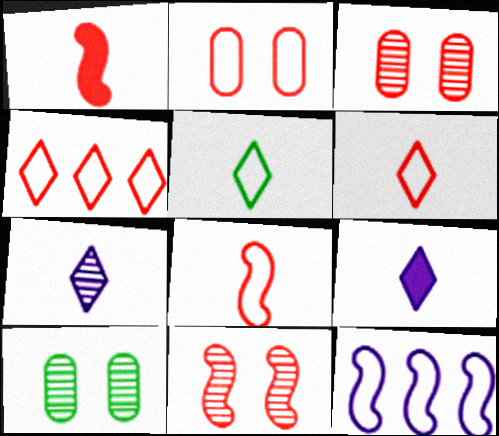[[1, 3, 4], 
[2, 4, 8], 
[2, 5, 12]]